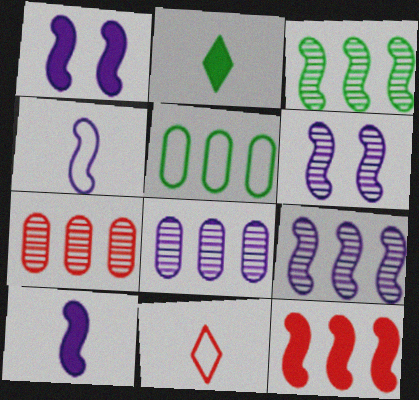[[1, 4, 9]]